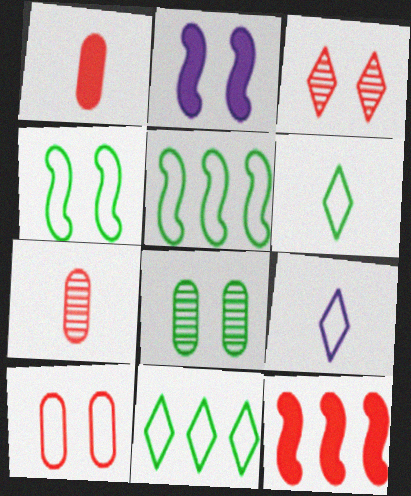[[2, 7, 11], 
[5, 9, 10], 
[8, 9, 12]]